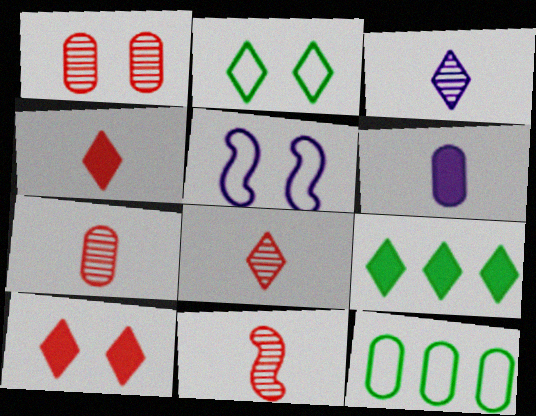[[1, 6, 12], 
[5, 7, 9], 
[7, 8, 11]]